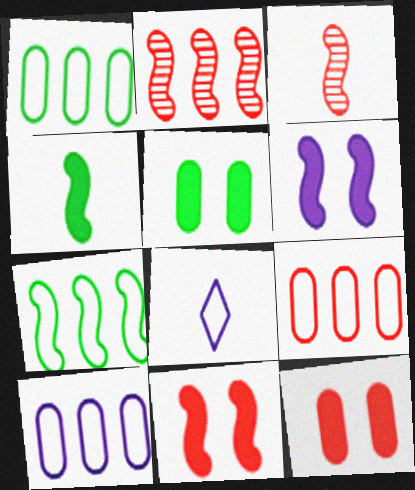[[1, 9, 10], 
[2, 5, 8], 
[3, 6, 7]]